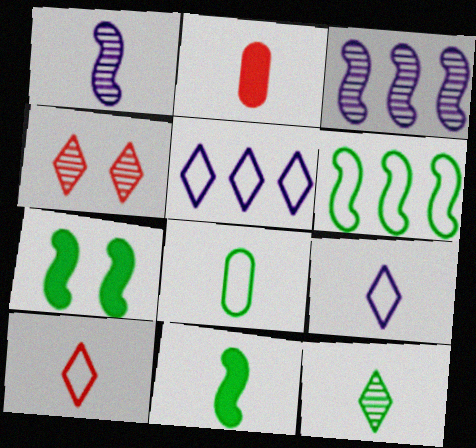[[8, 11, 12]]